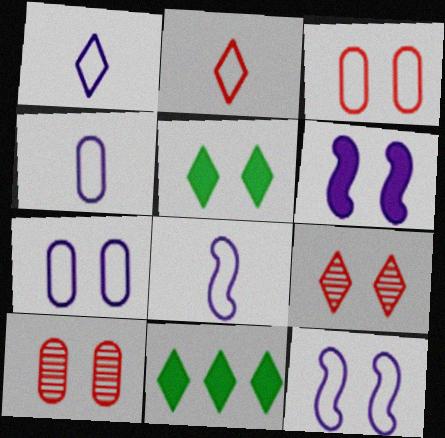[[1, 4, 8], 
[1, 9, 11], 
[5, 10, 12], 
[8, 10, 11]]